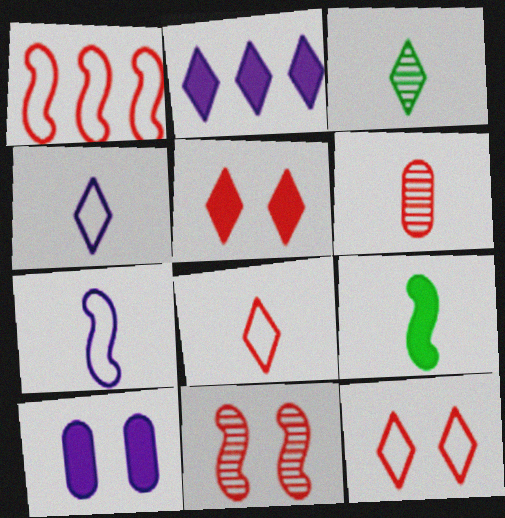[[1, 3, 10], 
[1, 5, 6], 
[2, 3, 12], 
[4, 6, 9]]